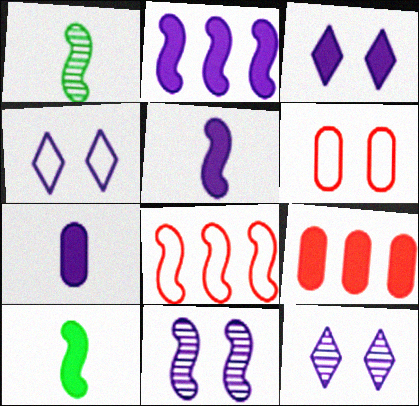[[1, 4, 9], 
[2, 3, 7], 
[3, 4, 12], 
[3, 9, 10], 
[8, 10, 11]]